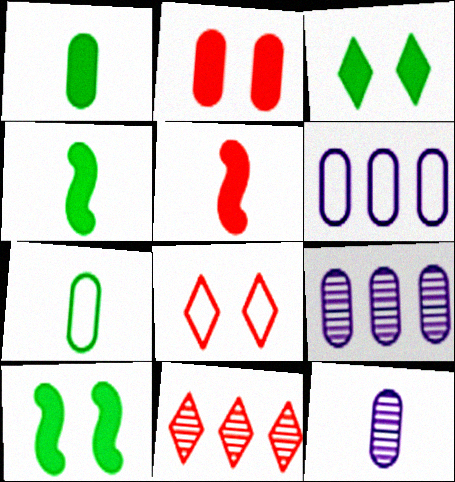[[2, 7, 9], 
[4, 8, 9]]